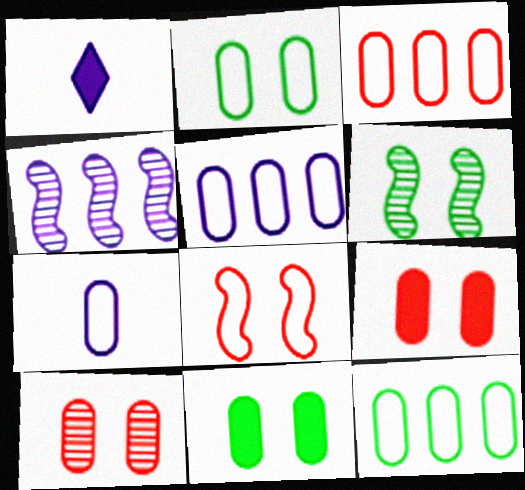[[1, 3, 6], 
[2, 3, 7], 
[3, 5, 12]]